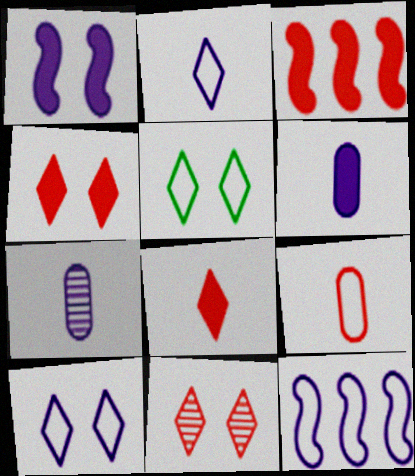[[3, 5, 7], 
[3, 9, 11], 
[5, 9, 12]]